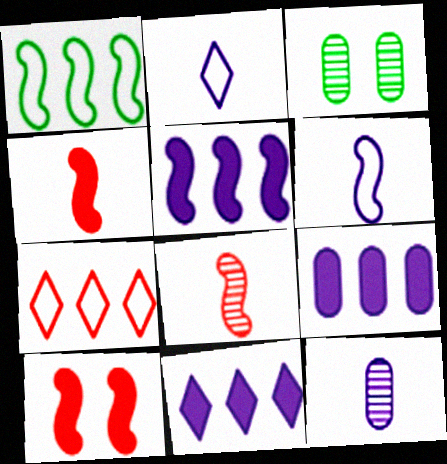[[5, 9, 11]]